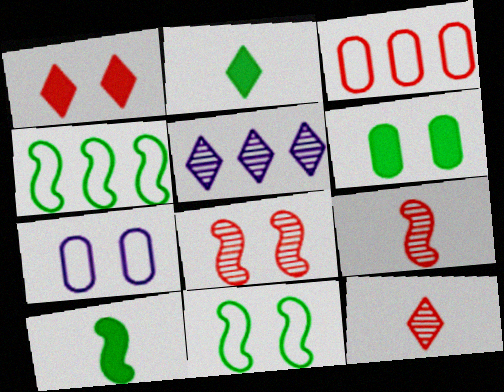[[1, 3, 9]]